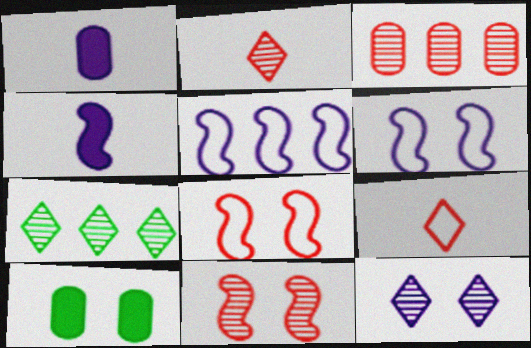[[1, 5, 12], 
[1, 7, 8], 
[2, 3, 11], 
[2, 5, 10], 
[2, 7, 12], 
[8, 10, 12]]